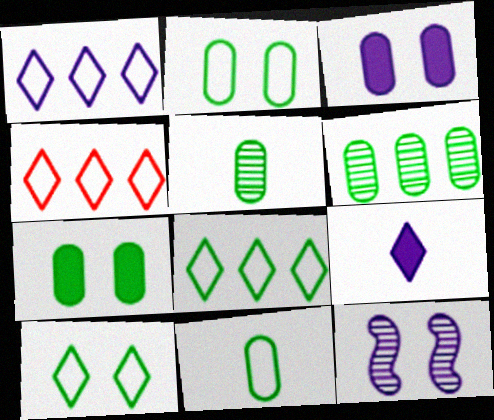[[1, 4, 8], 
[6, 7, 11]]